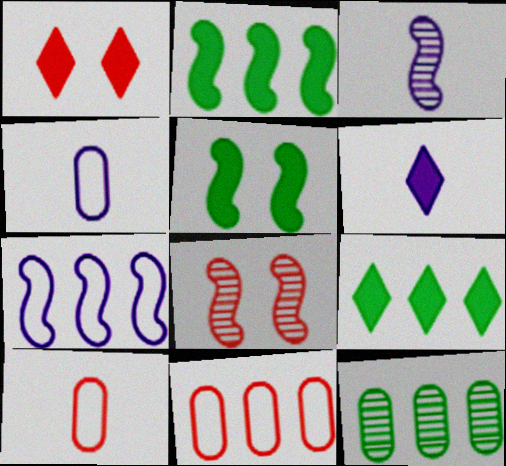[[1, 6, 9], 
[3, 4, 6], 
[4, 8, 9]]